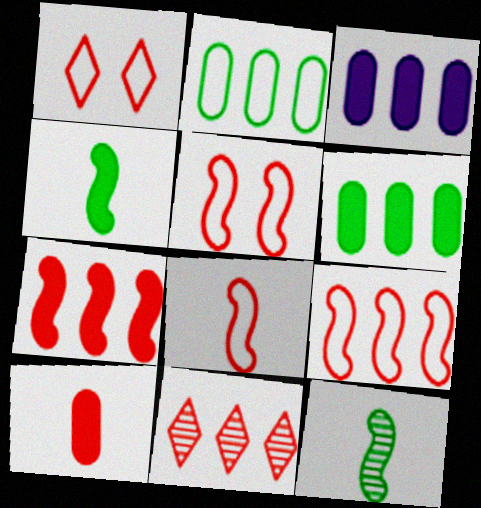[[1, 3, 12], 
[5, 8, 9], 
[5, 10, 11]]